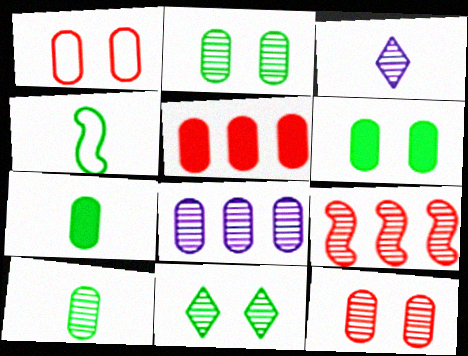[[1, 7, 8], 
[2, 3, 9], 
[8, 10, 12]]